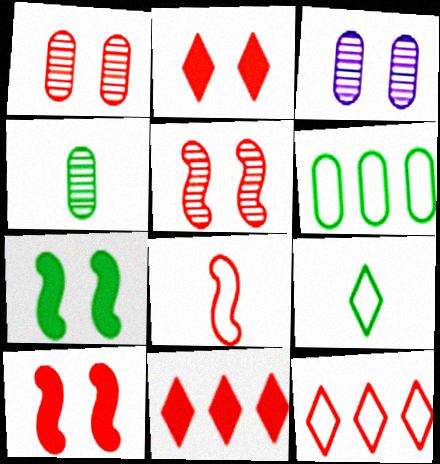[[1, 8, 11]]